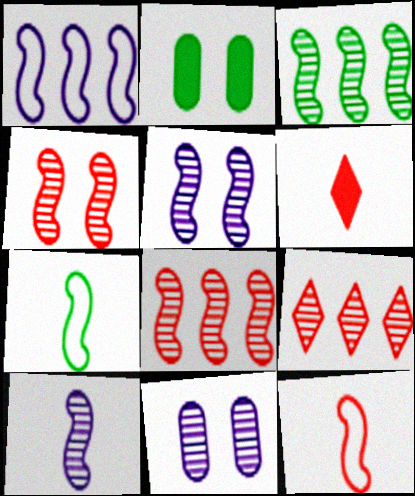[[3, 4, 10]]